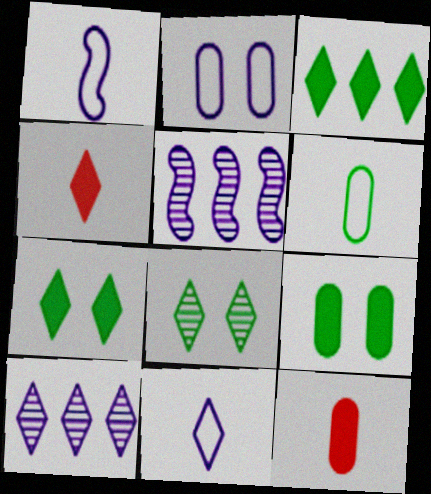[]